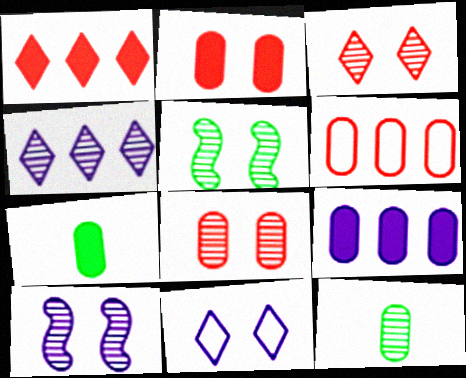[[2, 5, 11], 
[2, 7, 9]]